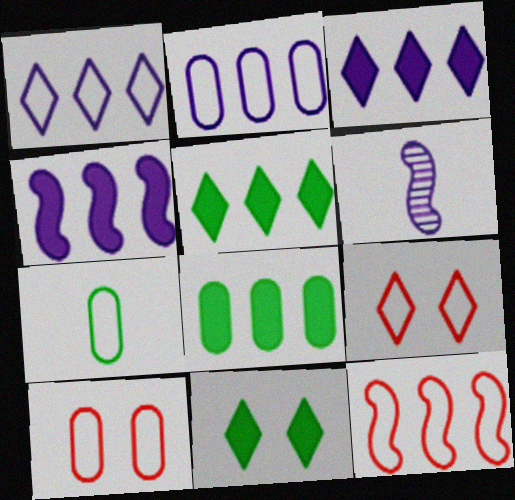[[2, 7, 10], 
[5, 6, 10], 
[6, 8, 9]]